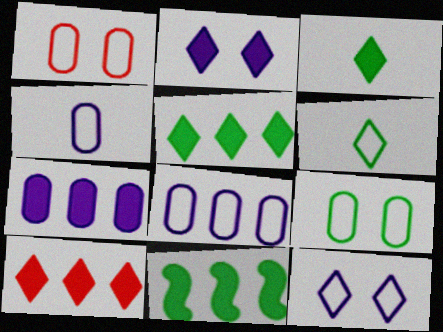[[2, 3, 10], 
[7, 10, 11]]